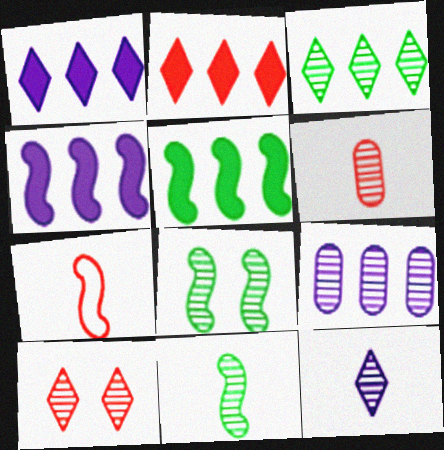[[3, 10, 12], 
[4, 7, 8], 
[6, 11, 12], 
[9, 10, 11]]